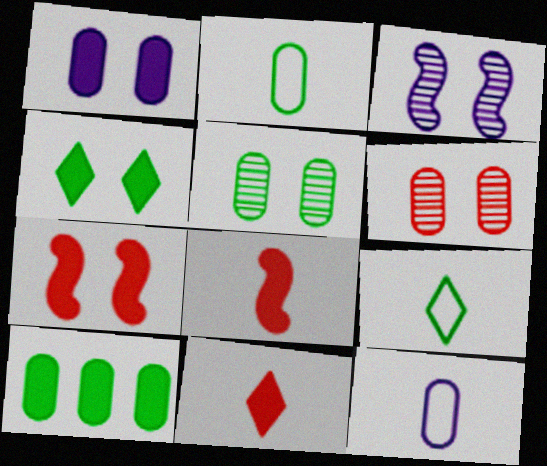[[1, 4, 7], 
[2, 5, 10], 
[6, 10, 12]]